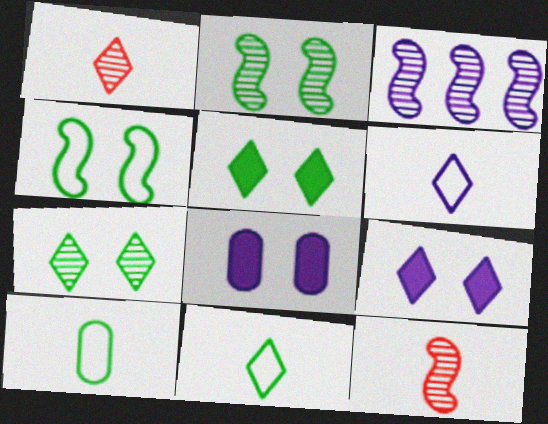[[2, 3, 12], 
[3, 6, 8]]